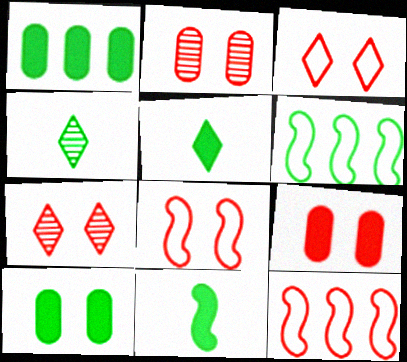[[4, 6, 10], 
[7, 8, 9]]